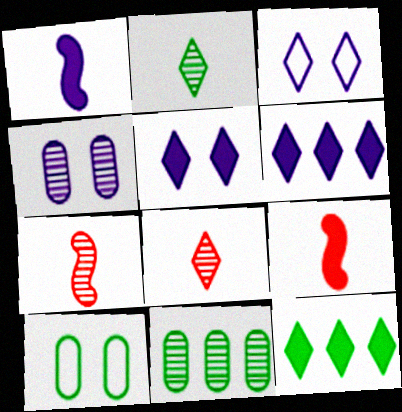[[3, 8, 12], 
[3, 9, 11], 
[6, 7, 10]]